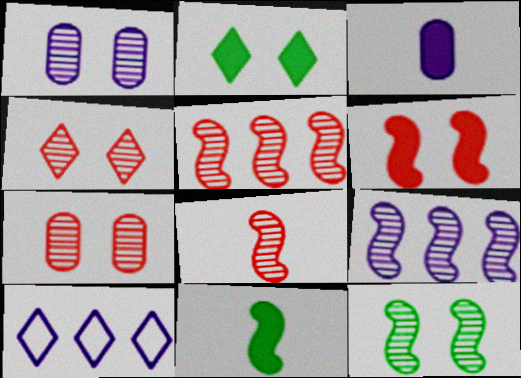[[1, 4, 12], 
[7, 10, 11], 
[8, 9, 12]]